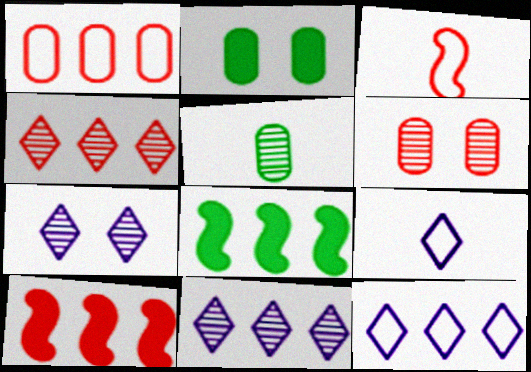[[1, 4, 10], 
[1, 8, 11], 
[2, 3, 11], 
[6, 8, 9]]